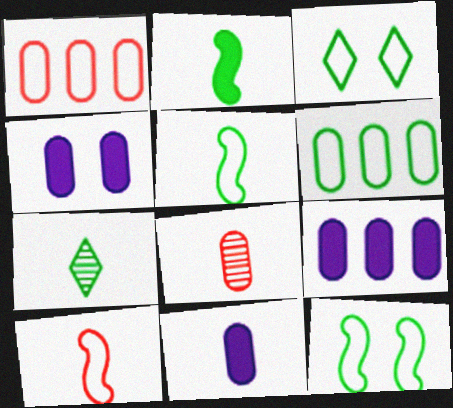[[3, 5, 6], 
[4, 6, 8], 
[4, 9, 11], 
[7, 10, 11]]